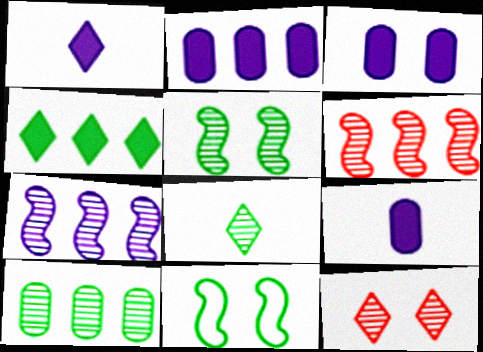[[2, 3, 9], 
[3, 11, 12], 
[5, 8, 10]]